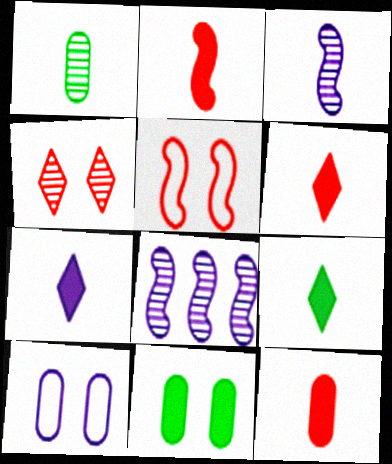[[1, 4, 8], 
[2, 6, 12], 
[6, 7, 9], 
[7, 8, 10]]